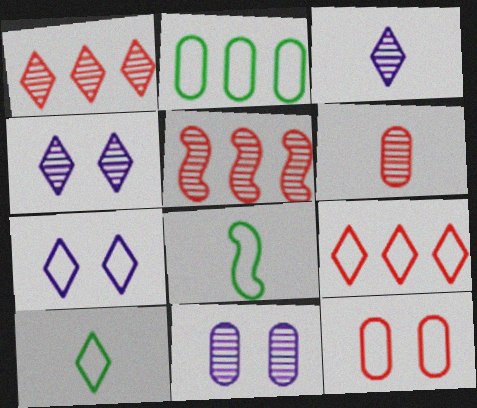[[7, 9, 10]]